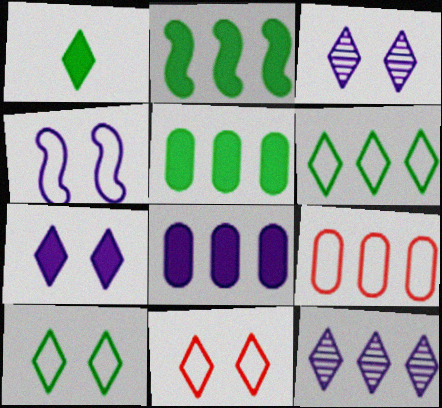[[1, 11, 12], 
[2, 9, 12]]